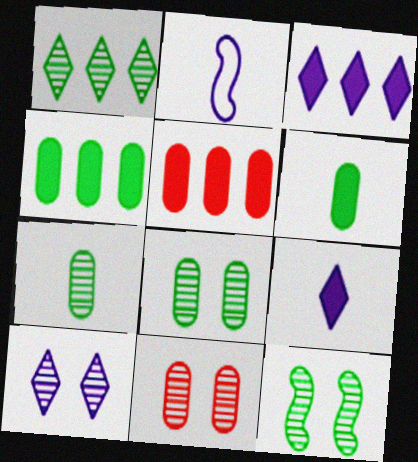[[1, 7, 12], 
[10, 11, 12]]